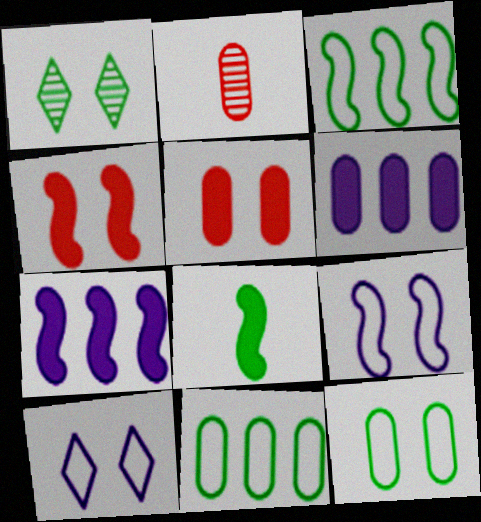[[1, 5, 9], 
[1, 8, 11], 
[2, 6, 12], 
[4, 7, 8]]